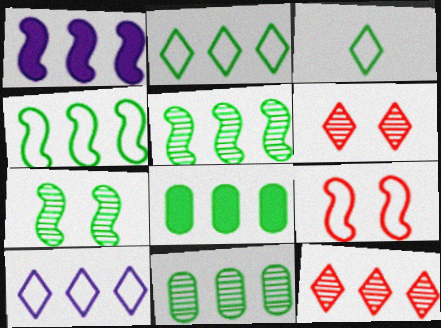[[2, 5, 8], 
[3, 7, 8]]